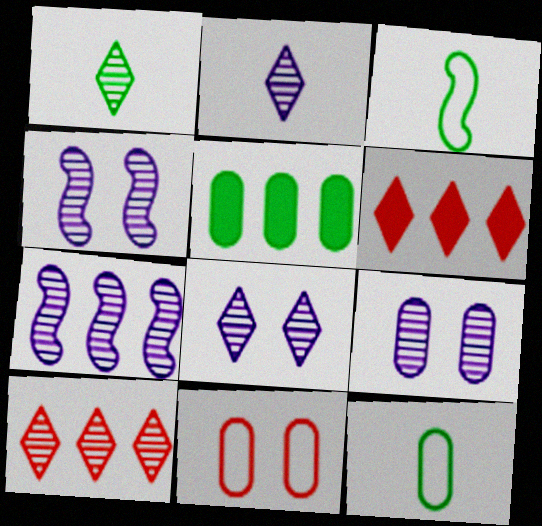[[1, 8, 10], 
[2, 7, 9], 
[3, 6, 9], 
[4, 6, 12], 
[4, 8, 9]]